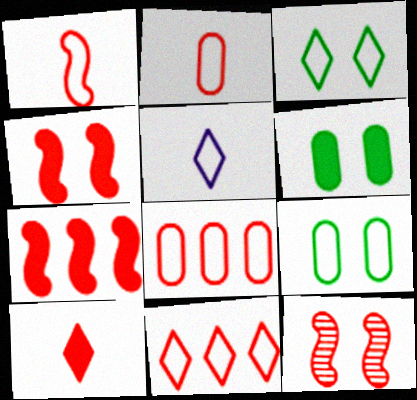[[1, 7, 12], 
[3, 5, 11], 
[8, 10, 12]]